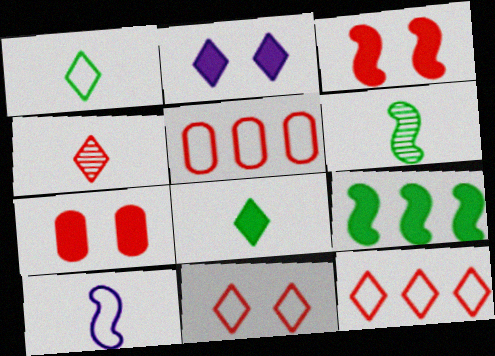[[2, 5, 6], 
[3, 4, 5]]